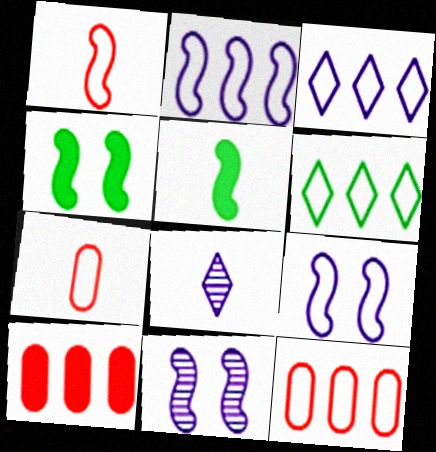[[2, 6, 12], 
[4, 8, 12], 
[5, 7, 8], 
[6, 7, 9]]